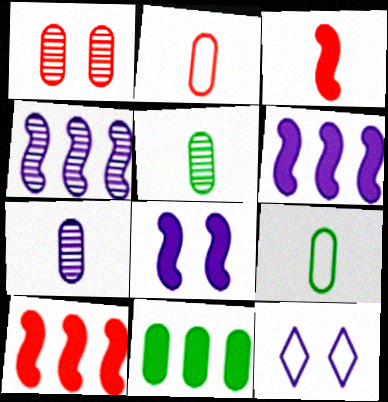[[5, 10, 12], 
[6, 7, 12]]